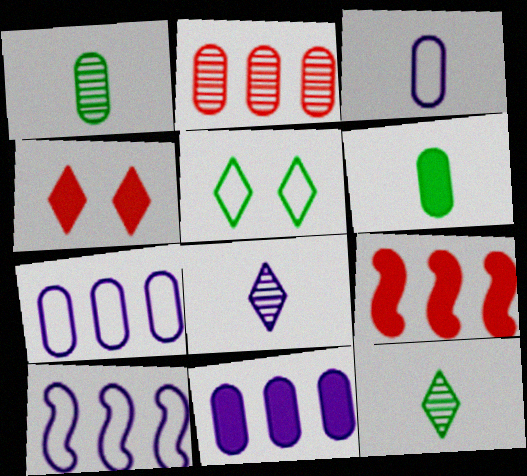[[1, 4, 10]]